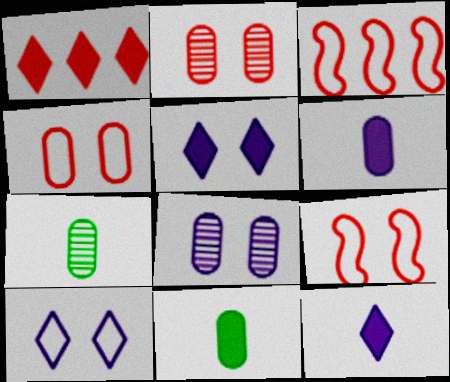[[3, 5, 7]]